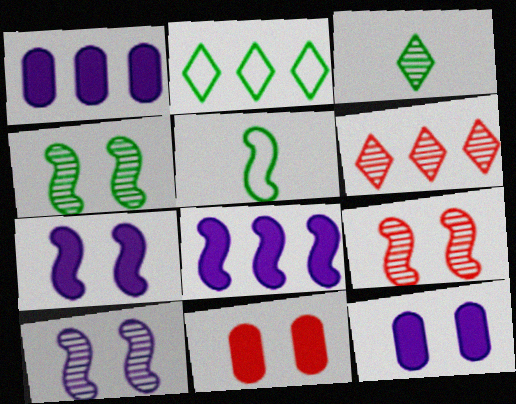[[4, 9, 10], 
[5, 6, 12], 
[5, 8, 9]]